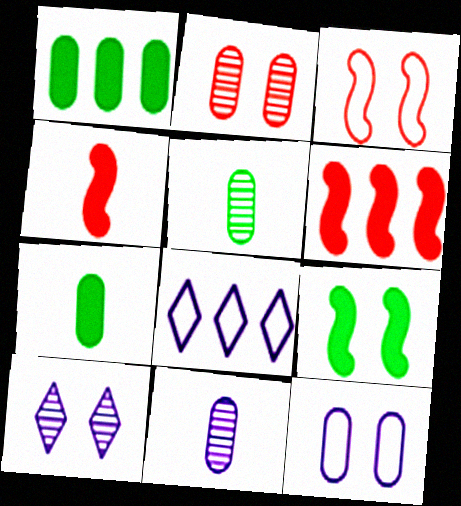[]